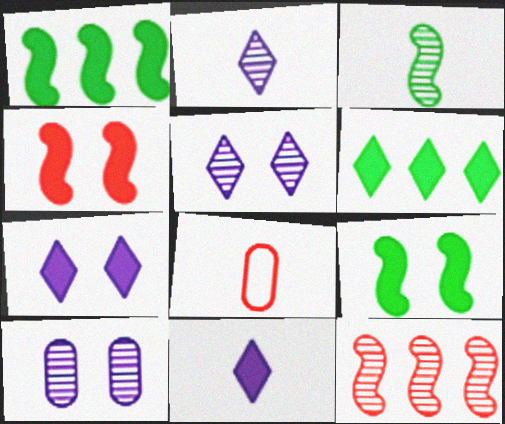[[1, 5, 8], 
[3, 8, 11]]